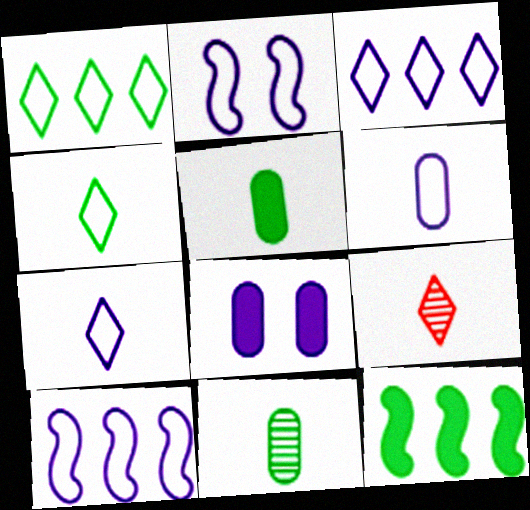[[2, 3, 6]]